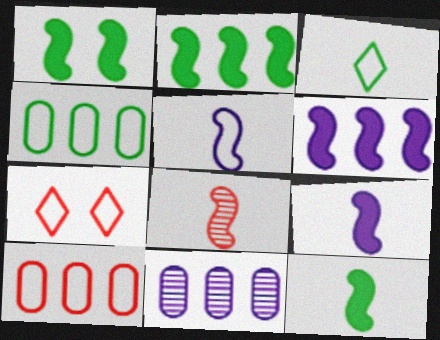[[1, 2, 12], 
[4, 5, 7], 
[5, 8, 12], 
[7, 11, 12]]